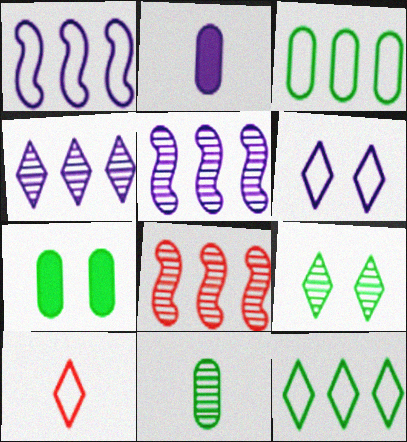[[2, 5, 6], 
[3, 7, 11], 
[5, 7, 10], 
[6, 10, 12]]